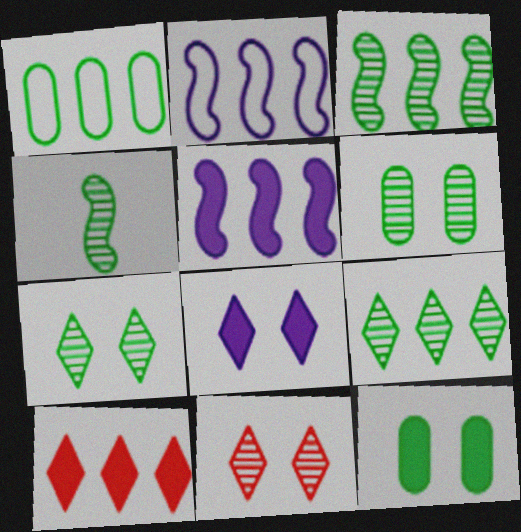[[4, 6, 9]]